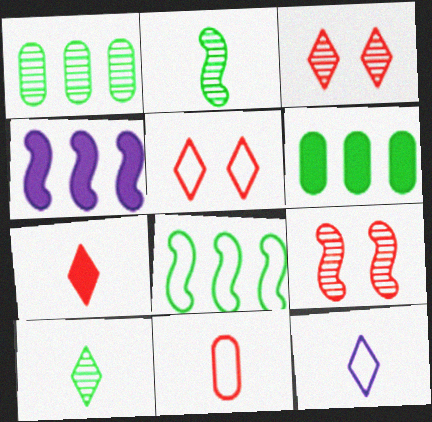[[6, 9, 12], 
[7, 10, 12]]